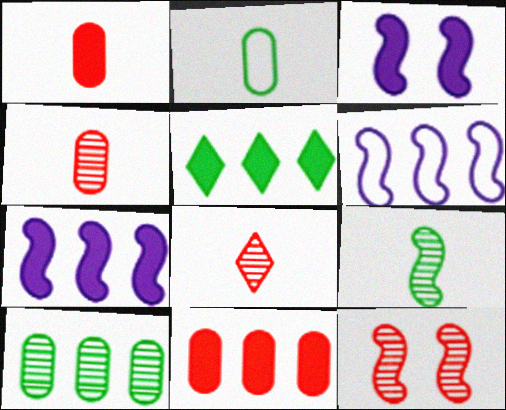[[1, 3, 5], 
[5, 7, 11]]